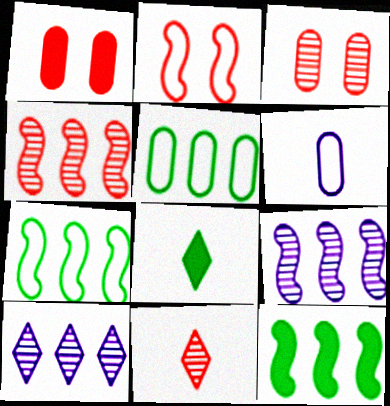[[3, 4, 11]]